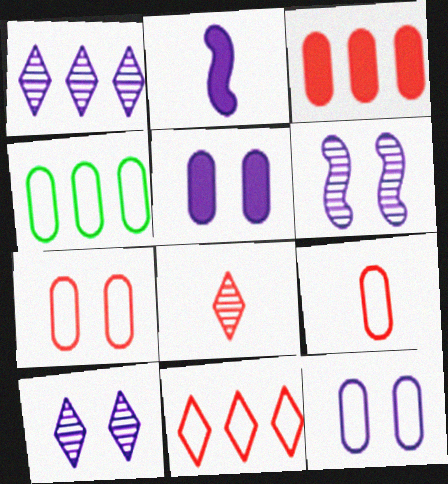[[1, 2, 12], 
[4, 9, 12]]